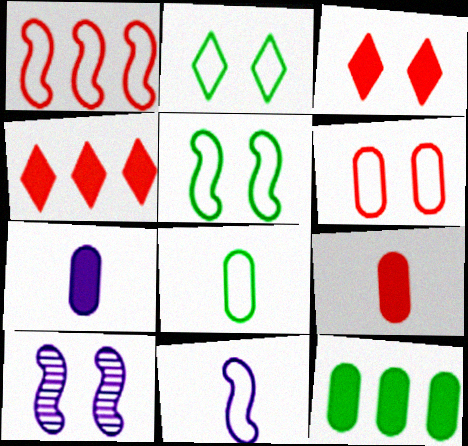[[1, 5, 11], 
[4, 8, 10]]